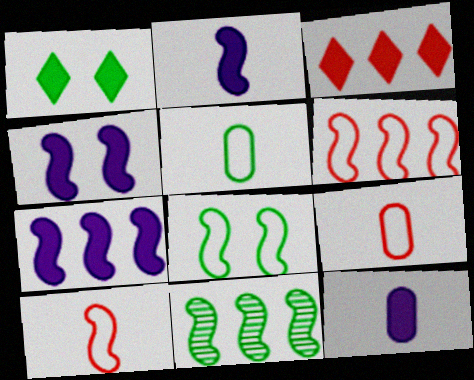[[1, 5, 11], 
[2, 4, 7], 
[4, 10, 11], 
[6, 7, 11]]